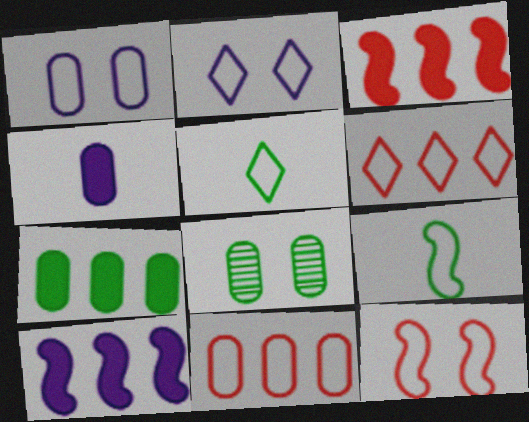[[1, 6, 9], 
[2, 5, 6], 
[2, 9, 11], 
[4, 8, 11]]